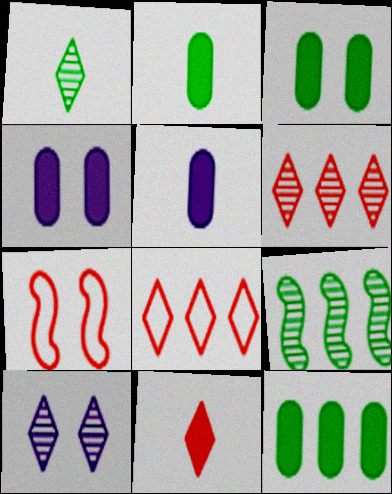[[1, 6, 10], 
[2, 3, 12], 
[3, 7, 10]]